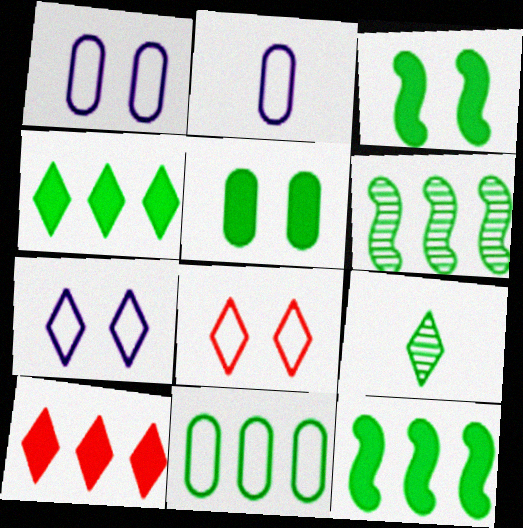[[3, 9, 11], 
[4, 6, 11], 
[7, 9, 10]]